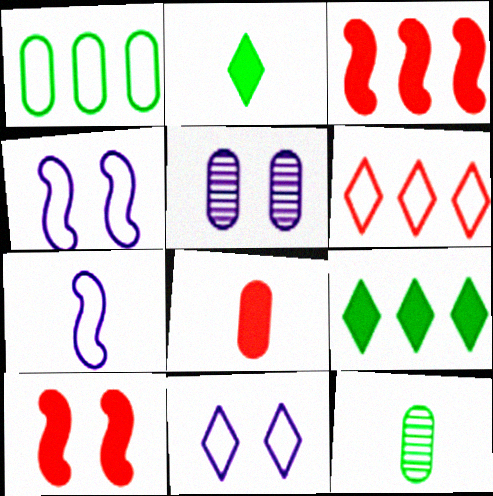[[1, 5, 8], 
[3, 11, 12]]